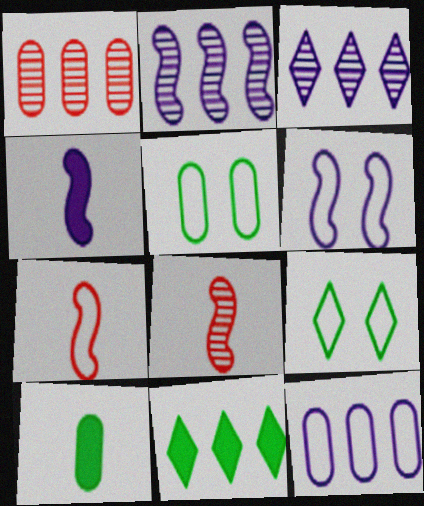[[1, 4, 9], 
[2, 4, 6], 
[7, 9, 12]]